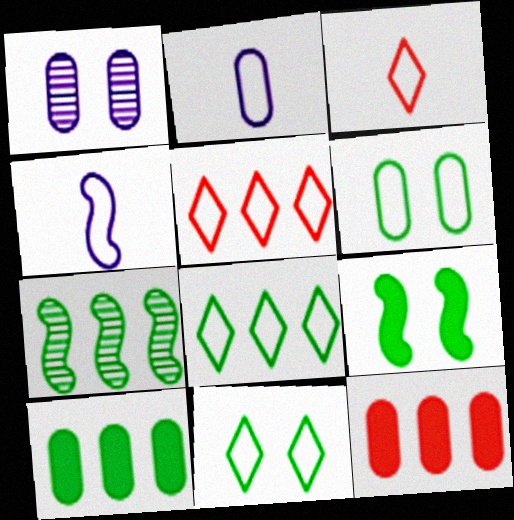[[4, 5, 6], 
[7, 8, 10]]